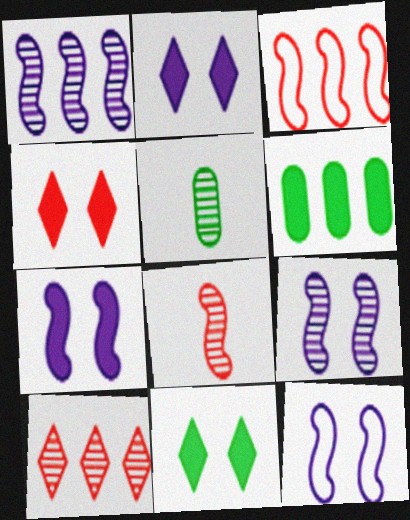[[2, 3, 5], 
[2, 4, 11], 
[5, 9, 10], 
[7, 9, 12]]